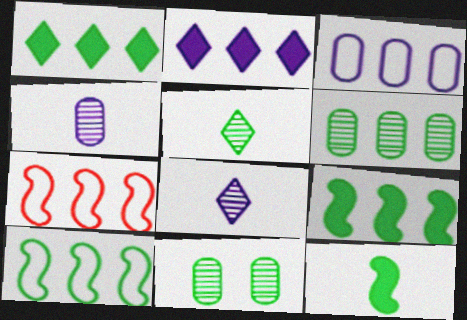[[1, 6, 10], 
[2, 6, 7]]